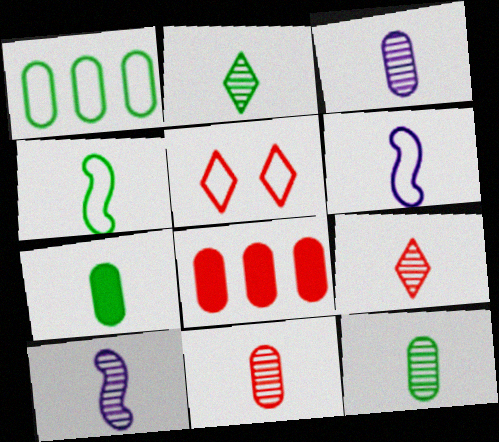[[1, 5, 6], 
[2, 4, 7], 
[2, 10, 11], 
[3, 11, 12], 
[6, 7, 9], 
[9, 10, 12]]